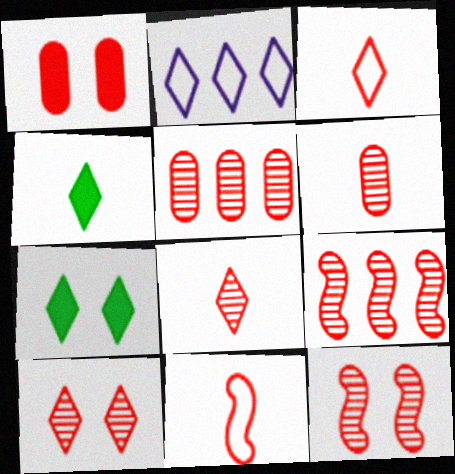[[1, 3, 9], 
[2, 4, 10], 
[2, 7, 8], 
[5, 8, 12], 
[6, 9, 10]]